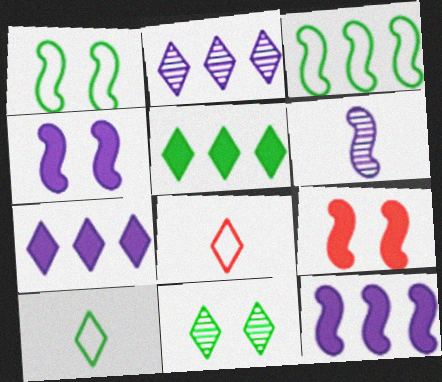[[3, 6, 9], 
[5, 10, 11], 
[7, 8, 11]]